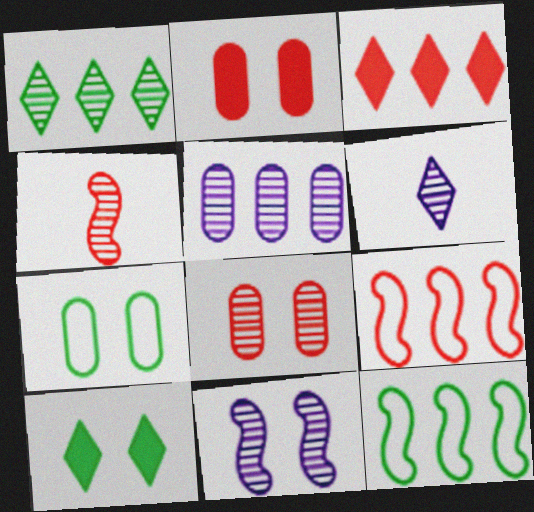[[2, 6, 12], 
[3, 5, 12], 
[5, 6, 11]]